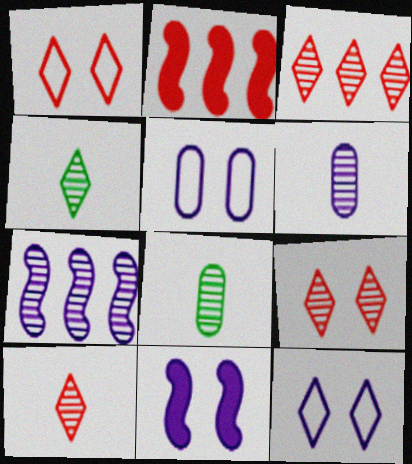[[2, 4, 5], 
[2, 8, 12], 
[3, 9, 10], 
[7, 8, 9]]